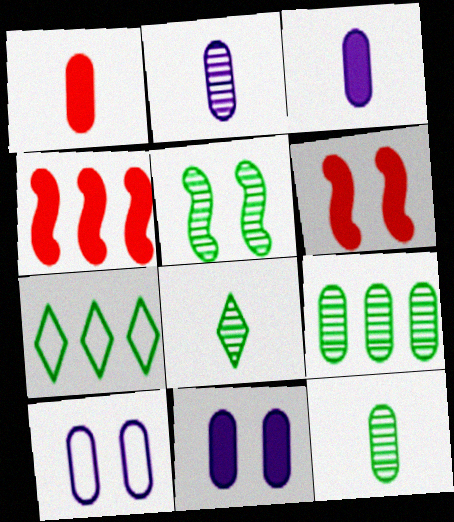[[1, 9, 10], 
[2, 6, 7], 
[4, 8, 10], 
[5, 8, 9]]